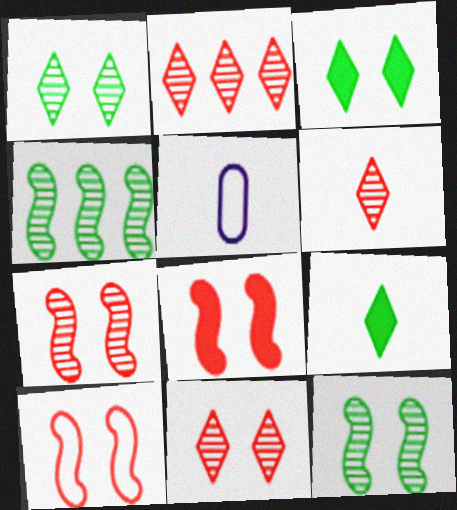[[2, 6, 11], 
[7, 8, 10]]